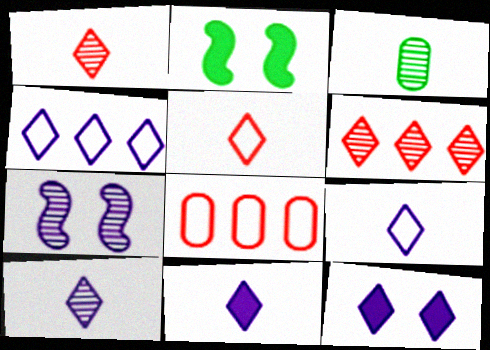[[2, 8, 10], 
[3, 6, 7], 
[4, 10, 12], 
[9, 10, 11]]